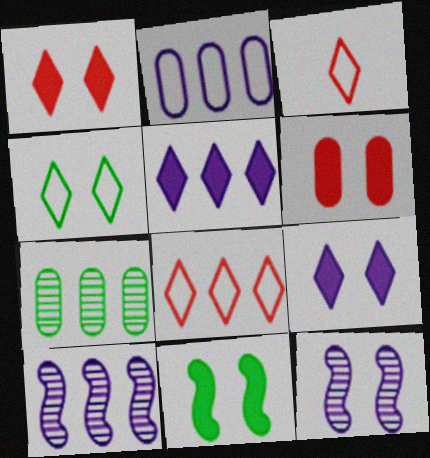[[2, 5, 10], 
[4, 6, 12], 
[6, 9, 11]]